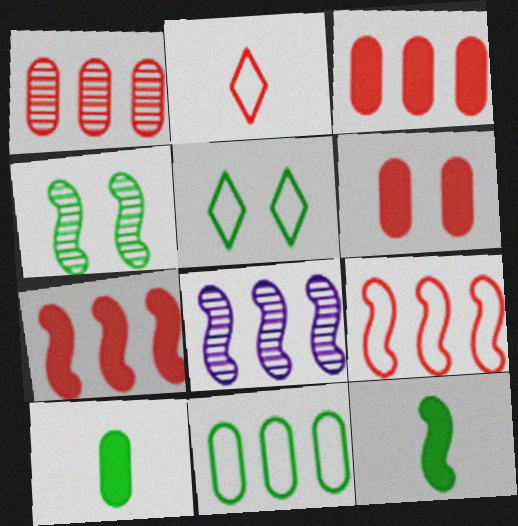[]